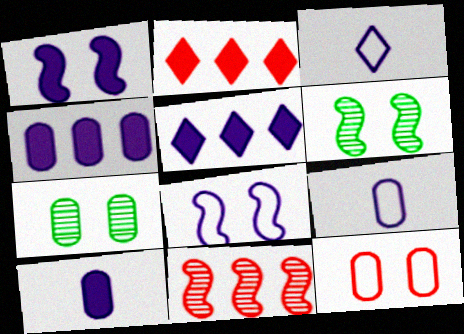[[1, 5, 10], 
[2, 6, 9]]